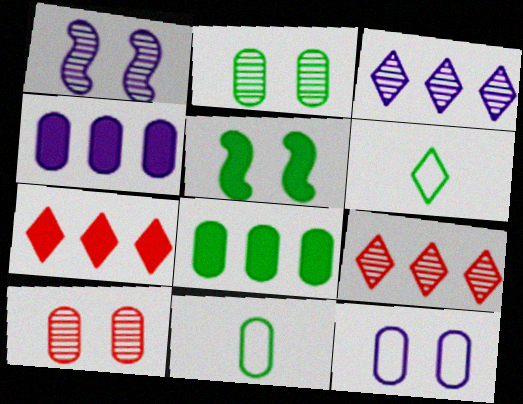[[1, 7, 11], 
[2, 8, 11], 
[4, 10, 11]]